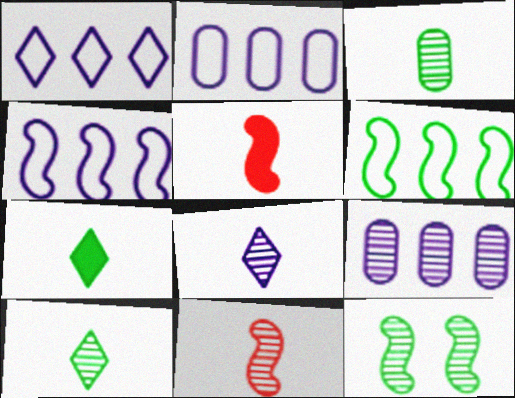[[1, 2, 4], 
[3, 8, 11], 
[4, 5, 12]]